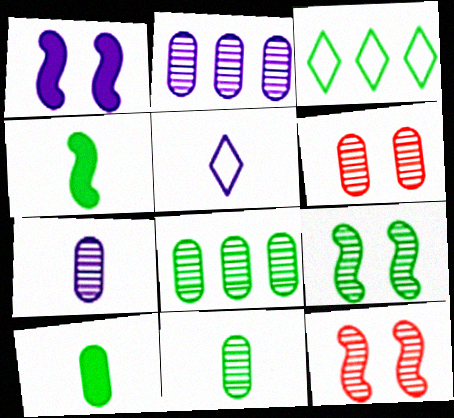[[1, 2, 5], 
[2, 6, 11], 
[3, 9, 10], 
[6, 7, 8]]